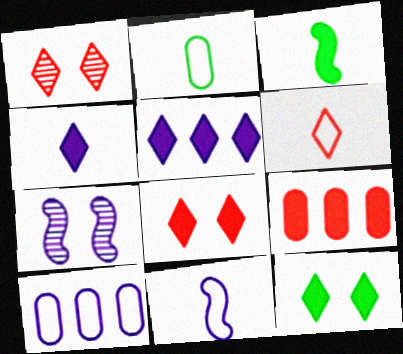[[1, 3, 10], 
[2, 6, 11], 
[4, 7, 10]]